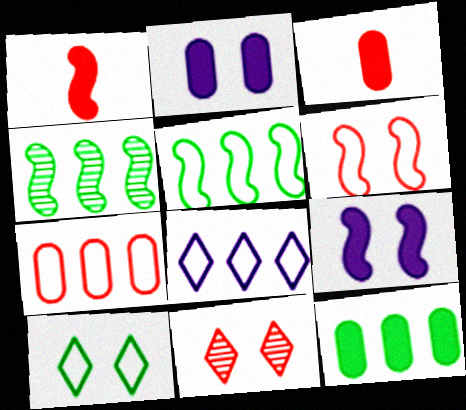[[1, 7, 11], 
[2, 3, 12], 
[5, 7, 8]]